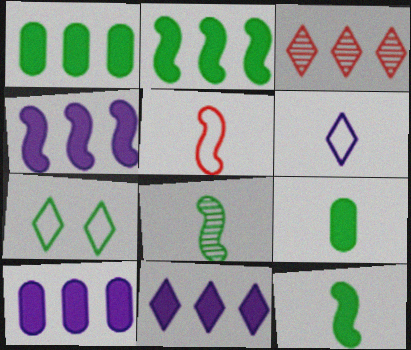[[1, 7, 8], 
[4, 10, 11]]